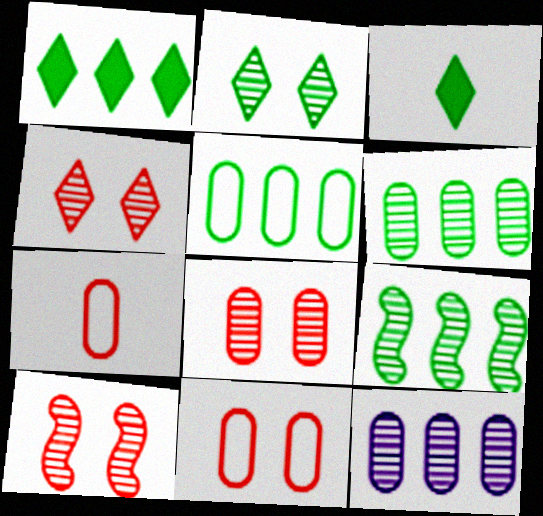[[1, 5, 9], 
[4, 8, 10]]